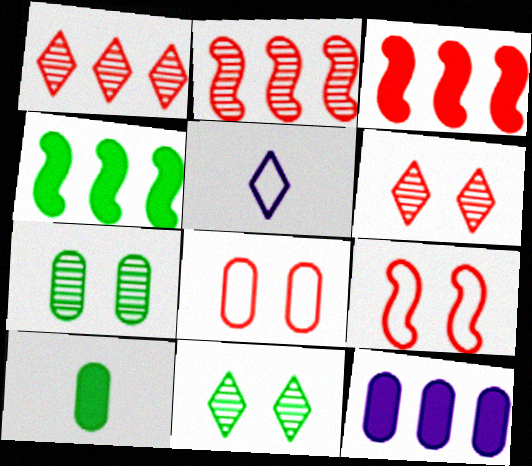[[3, 5, 7]]